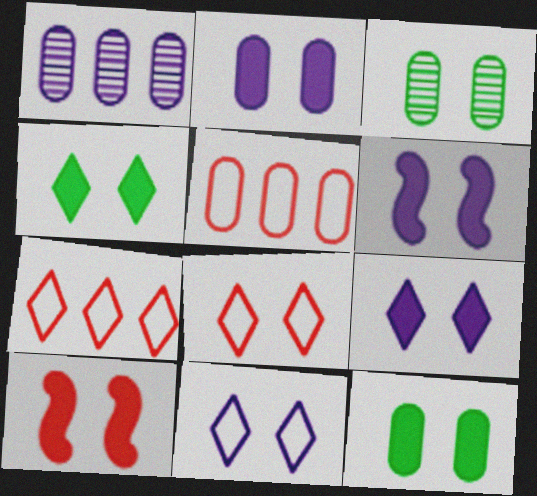[[2, 4, 10], 
[2, 6, 9], 
[3, 6, 8], 
[3, 10, 11], 
[9, 10, 12]]